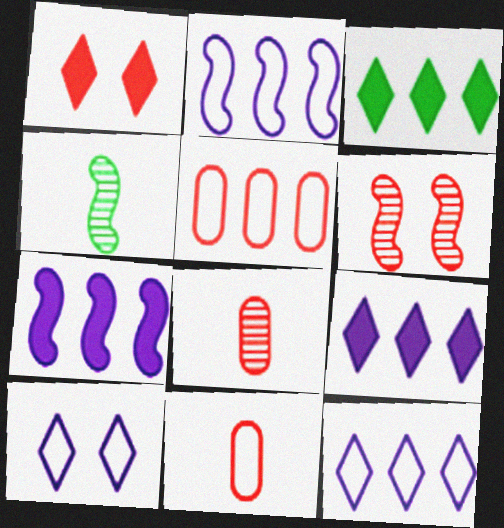[]